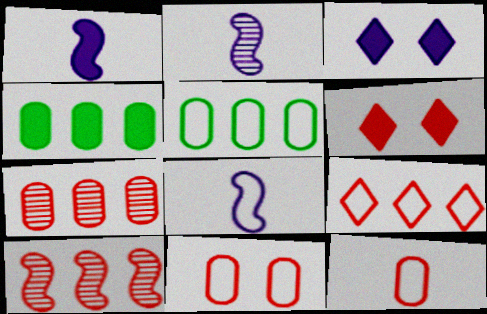[[1, 2, 8], 
[1, 4, 6], 
[2, 5, 6], 
[6, 10, 12]]